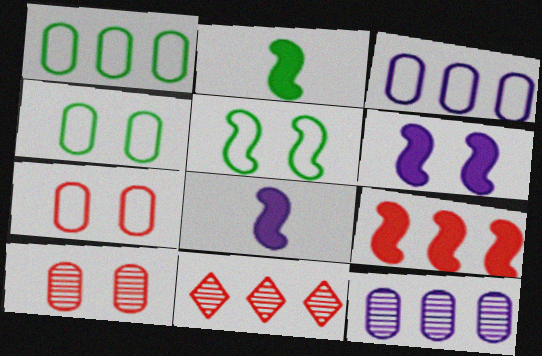[[2, 6, 9], 
[4, 8, 11]]